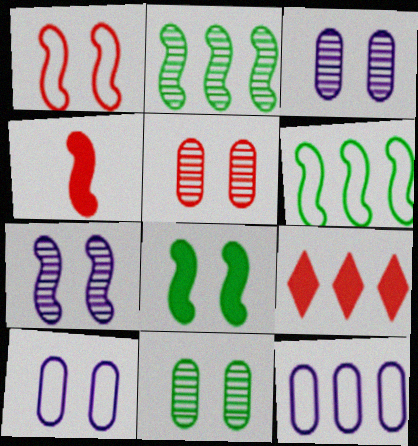[[1, 7, 8], 
[2, 9, 12], 
[3, 5, 11], 
[4, 6, 7]]